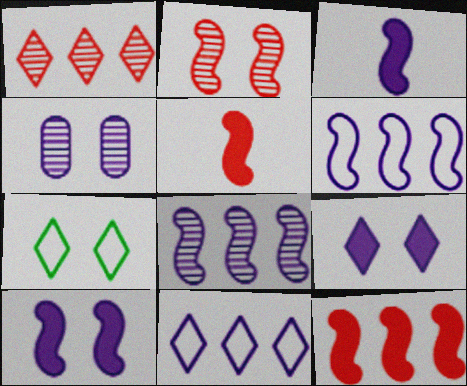[[3, 4, 11]]